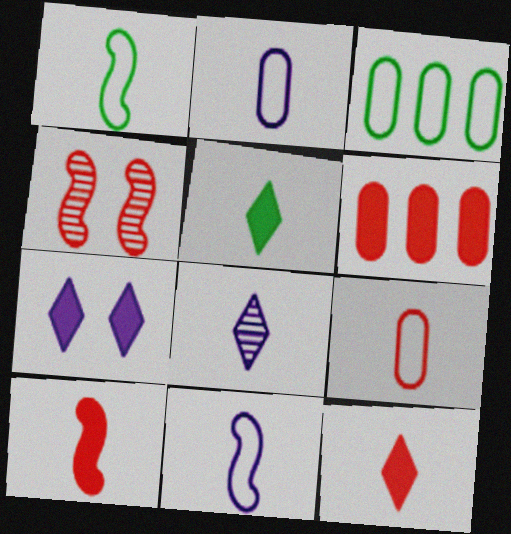[]